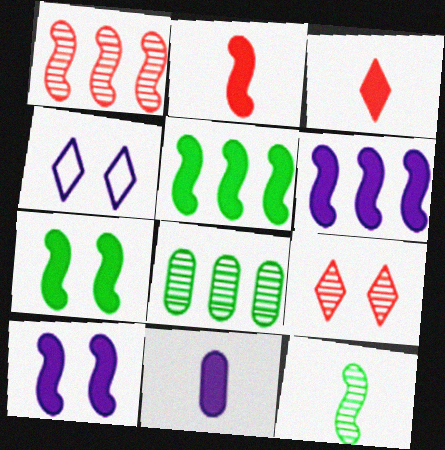[[2, 4, 8], 
[2, 5, 10], 
[2, 6, 7]]